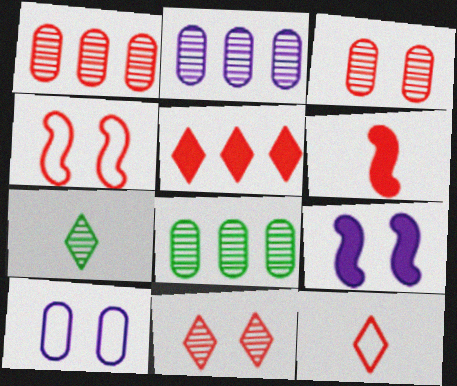[[1, 2, 8], 
[5, 11, 12], 
[8, 9, 12]]